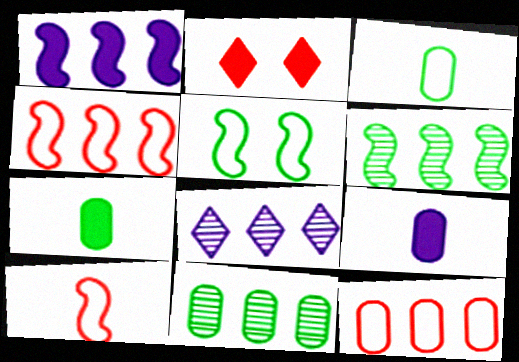[[1, 2, 7], 
[1, 4, 6]]